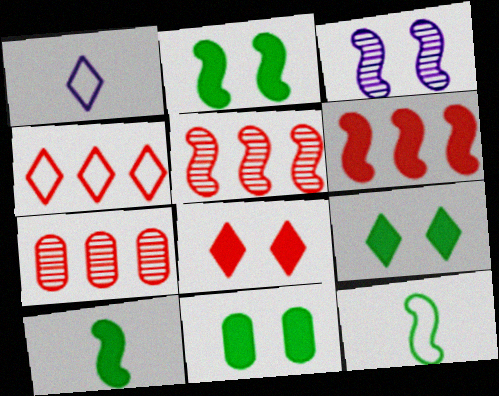[[1, 2, 7], 
[1, 5, 11], 
[2, 9, 11], 
[3, 6, 12], 
[4, 6, 7]]